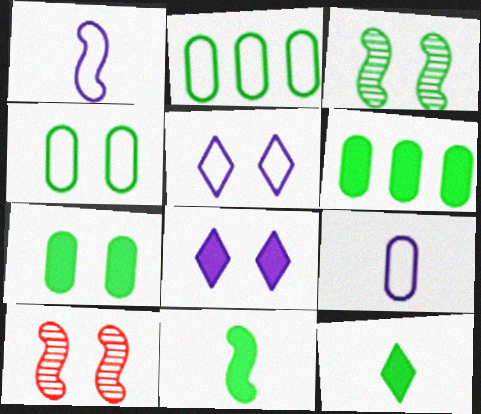[[2, 3, 12], 
[4, 8, 10], 
[5, 7, 10]]